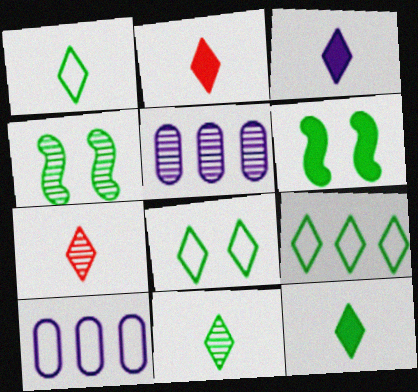[[1, 3, 7], 
[1, 8, 9], 
[1, 11, 12], 
[2, 3, 12], 
[2, 4, 10], 
[4, 5, 7], 
[6, 7, 10]]